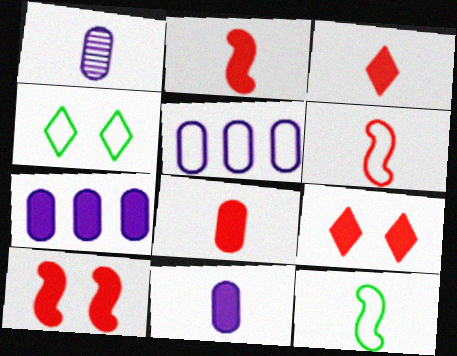[[1, 3, 12], 
[2, 3, 8], 
[4, 5, 6]]